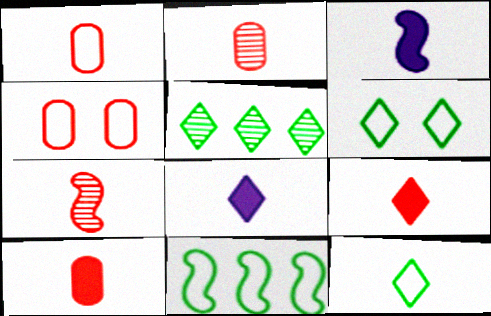[[1, 2, 10], 
[1, 7, 9], 
[2, 3, 12], 
[3, 4, 5]]